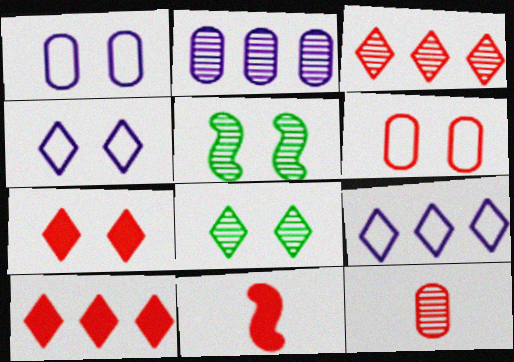[[1, 5, 7], 
[3, 6, 11], 
[4, 7, 8]]